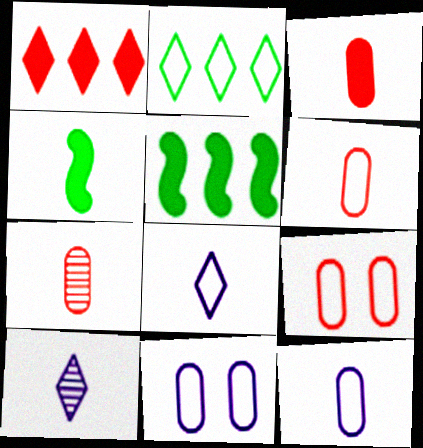[[3, 6, 7], 
[4, 6, 10], 
[4, 7, 8], 
[5, 9, 10]]